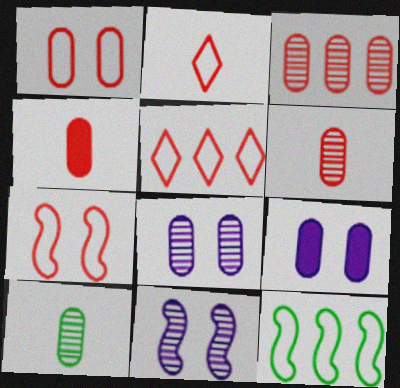[[1, 3, 4], 
[3, 8, 10]]